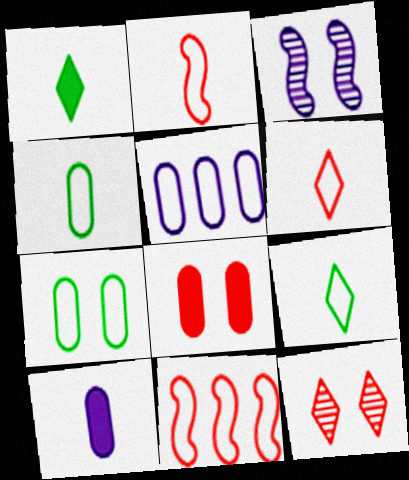[]